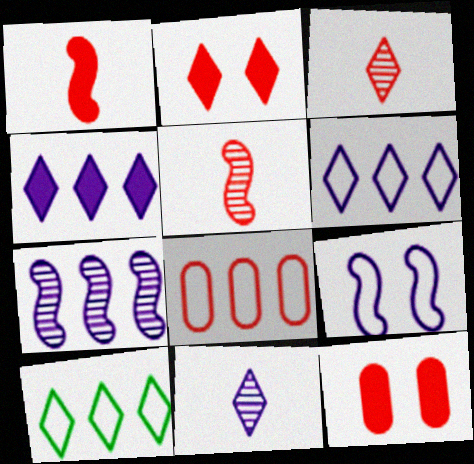[[2, 5, 8], 
[2, 10, 11]]